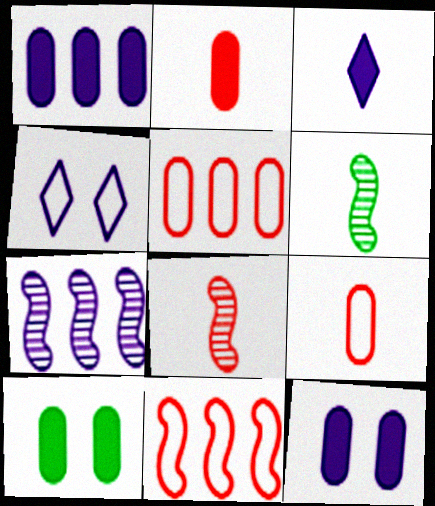[[1, 2, 10], 
[3, 6, 9]]